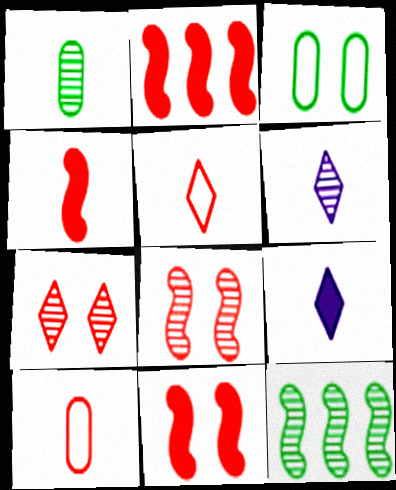[[2, 3, 6], 
[2, 4, 11], 
[2, 7, 10]]